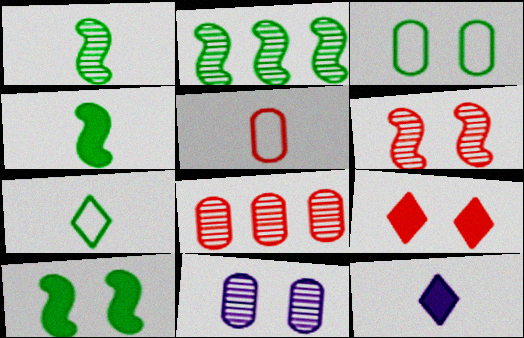[[1, 5, 12]]